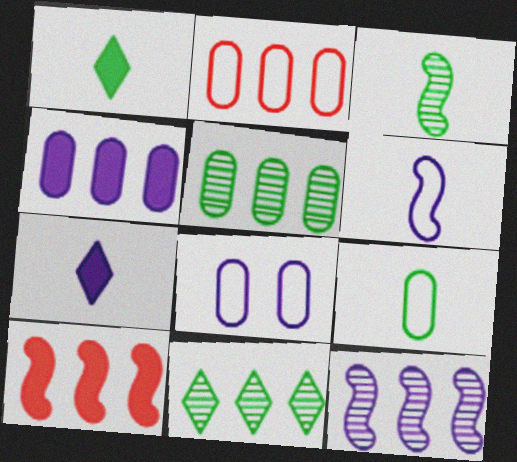[[1, 3, 9], 
[2, 4, 5], 
[2, 8, 9], 
[7, 8, 12]]